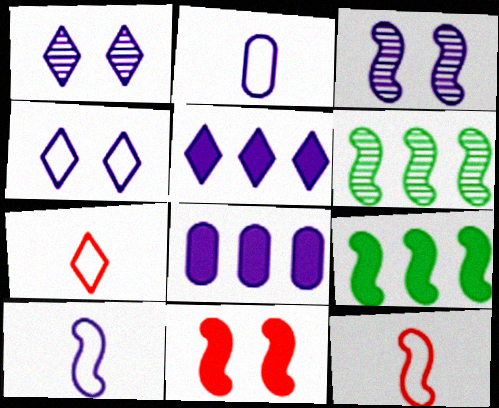[[1, 8, 10], 
[2, 3, 5], 
[3, 9, 12], 
[6, 10, 11]]